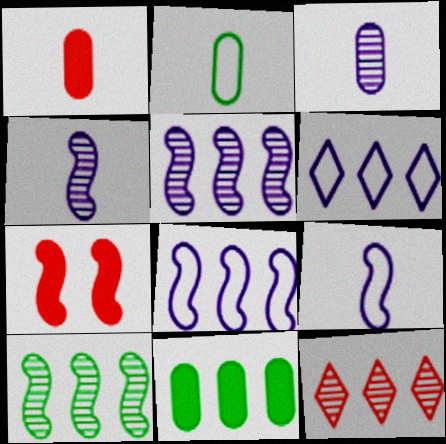[[1, 2, 3], 
[7, 9, 10], 
[8, 11, 12]]